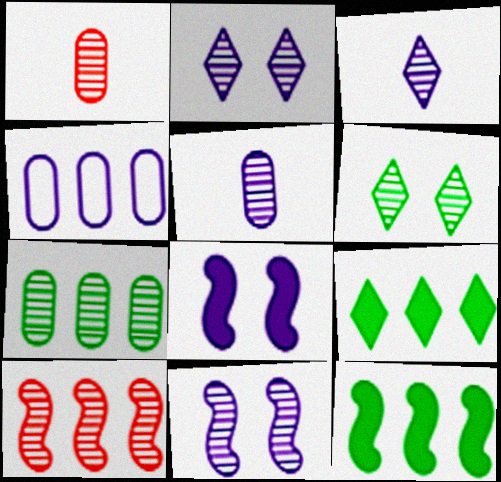[[3, 4, 8], 
[4, 9, 10], 
[5, 6, 10]]